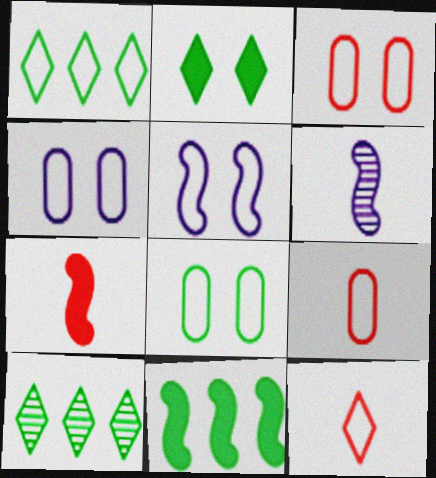[[1, 5, 9], 
[3, 4, 8], 
[4, 7, 10]]